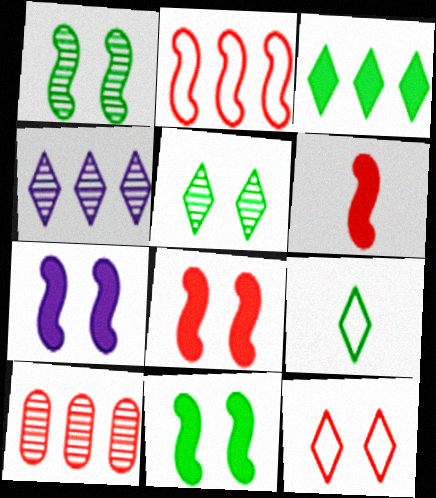[[3, 5, 9], 
[6, 10, 12], 
[7, 8, 11], 
[7, 9, 10]]